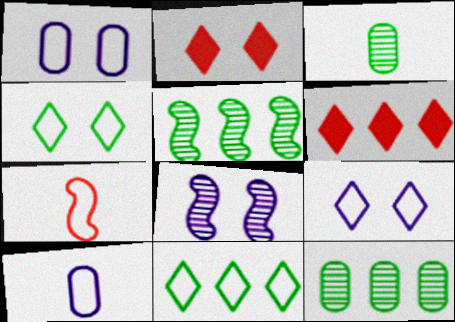[[1, 7, 11], 
[2, 5, 10]]